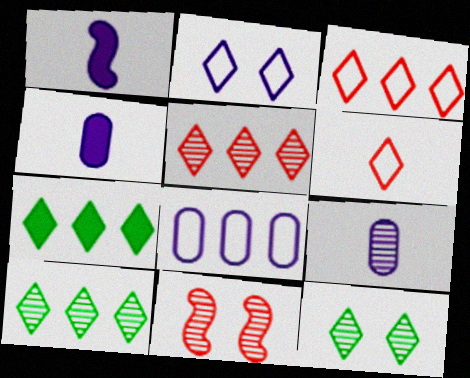[[9, 10, 11]]